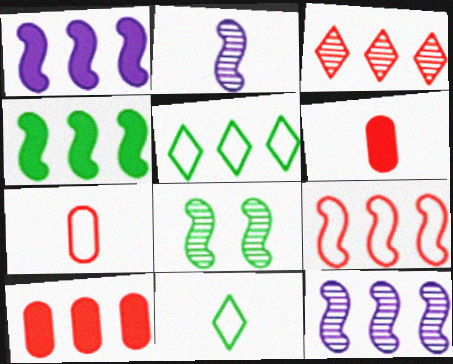[[2, 6, 11], 
[3, 9, 10], 
[4, 9, 12], 
[5, 10, 12]]